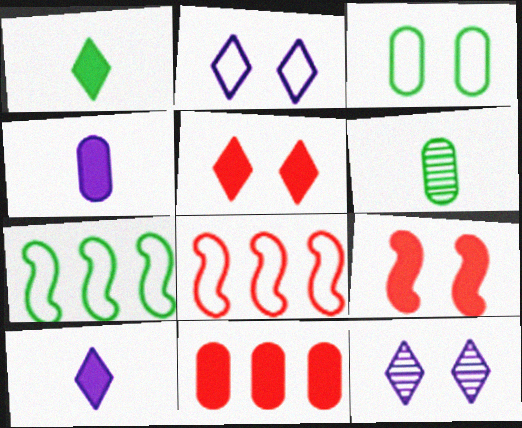[[3, 9, 12]]